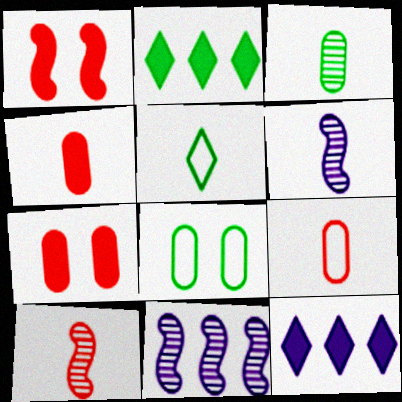[[4, 5, 6], 
[5, 7, 11], 
[8, 10, 12]]